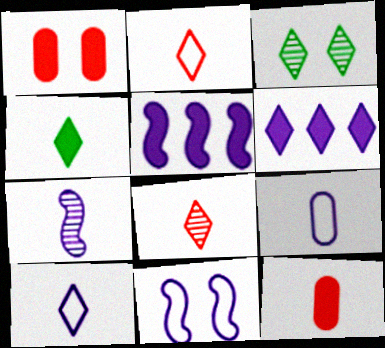[[1, 3, 11], 
[1, 4, 5], 
[2, 3, 6], 
[4, 8, 10], 
[5, 7, 11]]